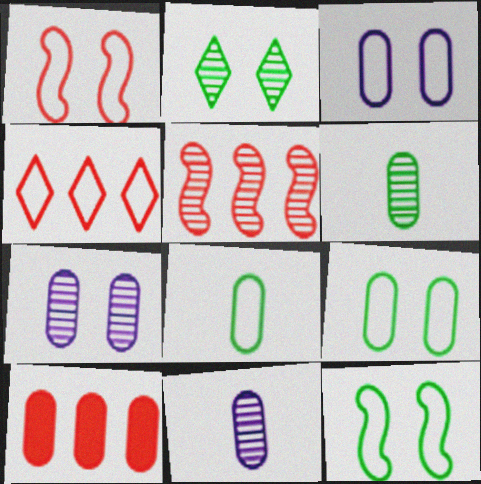[[2, 5, 11], 
[3, 6, 10], 
[4, 5, 10], 
[7, 8, 10], 
[9, 10, 11]]